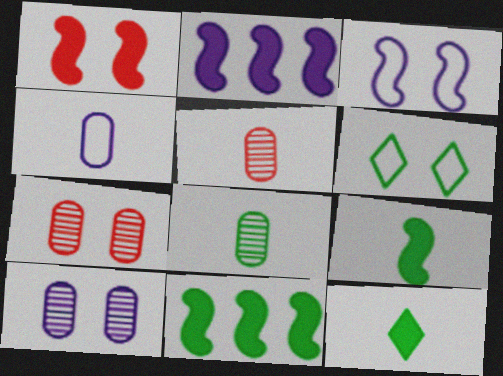[[1, 2, 9], 
[1, 6, 10], 
[2, 5, 6], 
[6, 8, 11]]